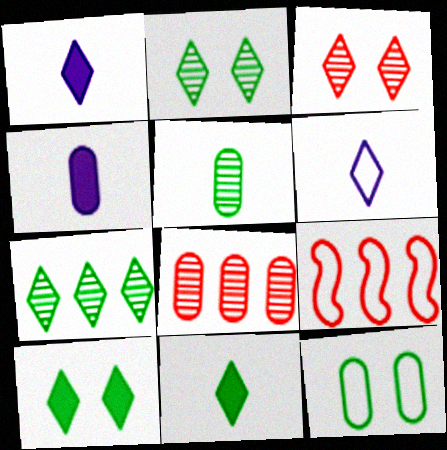[[2, 4, 9], 
[4, 8, 12], 
[6, 9, 12]]